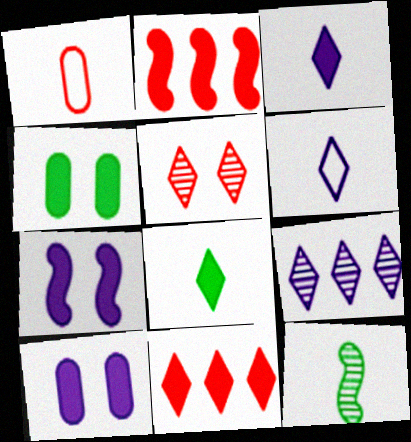[[1, 2, 5], 
[1, 3, 12], 
[2, 3, 4], 
[2, 8, 10]]